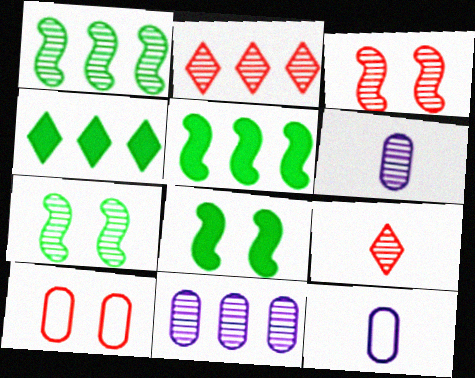[[1, 2, 11], 
[2, 6, 7], 
[2, 8, 12], 
[3, 4, 12], 
[7, 9, 11]]